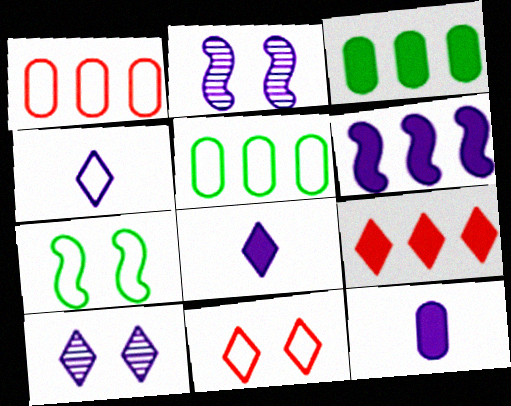[[1, 4, 7], 
[3, 6, 9]]